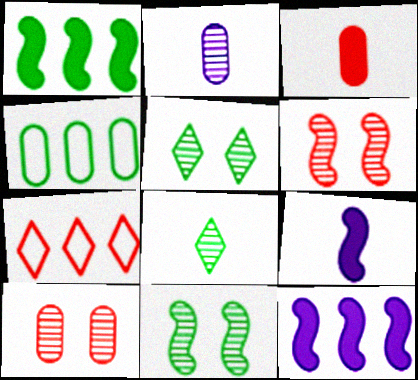[[3, 6, 7]]